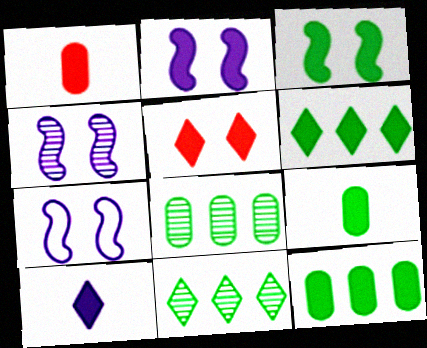[[1, 2, 6], 
[1, 7, 11], 
[2, 4, 7], 
[3, 6, 9], 
[5, 6, 10]]